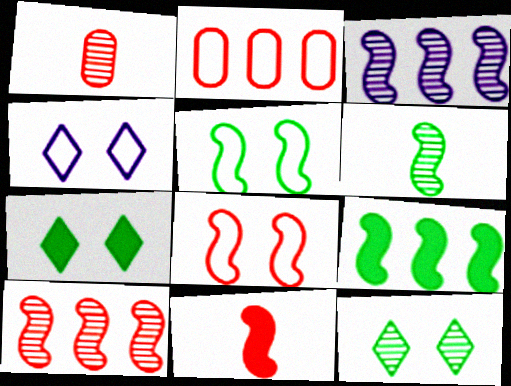[[1, 3, 12], 
[1, 4, 9], 
[3, 5, 11], 
[5, 6, 9], 
[8, 10, 11]]